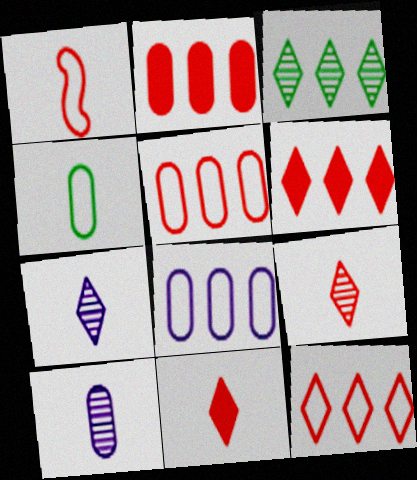[]